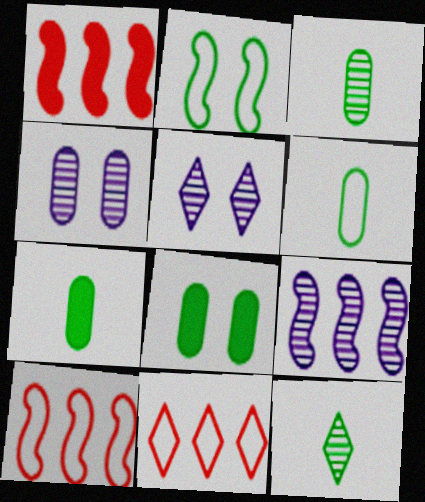[[1, 5, 6], 
[3, 6, 7], 
[5, 7, 10]]